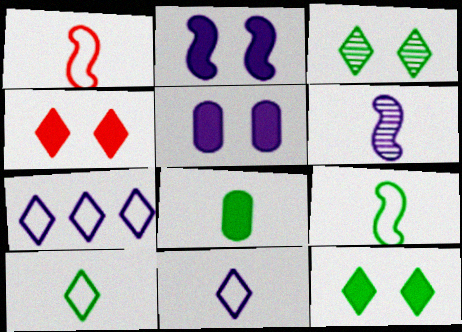[[5, 6, 7]]